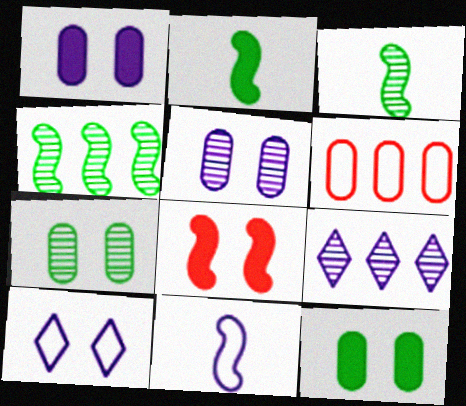[[1, 9, 11], 
[4, 8, 11], 
[7, 8, 10]]